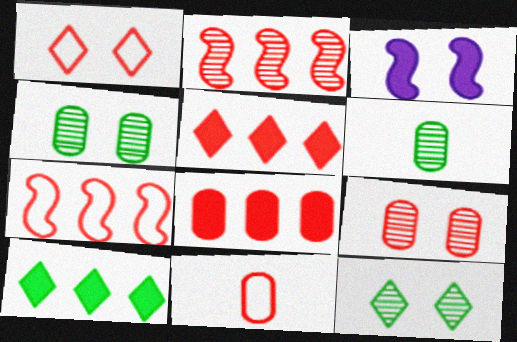[[1, 3, 4], 
[1, 7, 11], 
[8, 9, 11]]